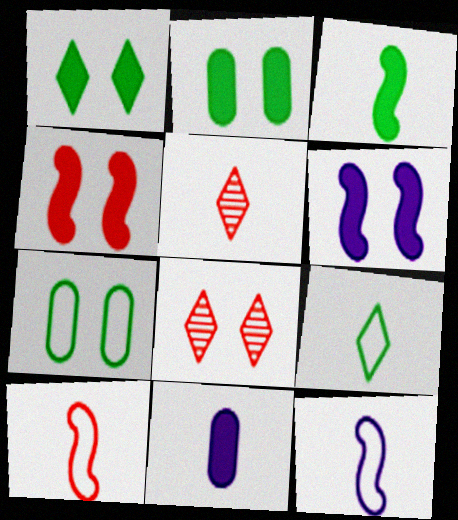[[6, 7, 8]]